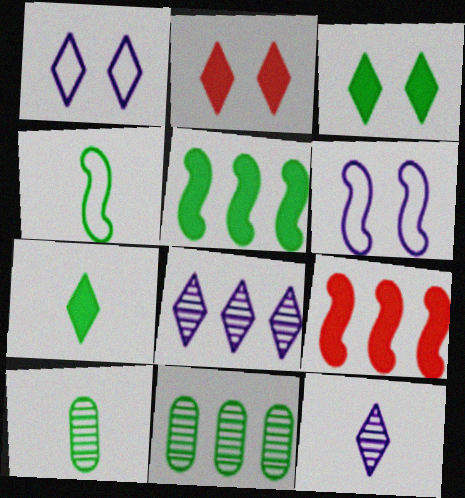[[1, 9, 10], 
[3, 4, 11], 
[4, 7, 10]]